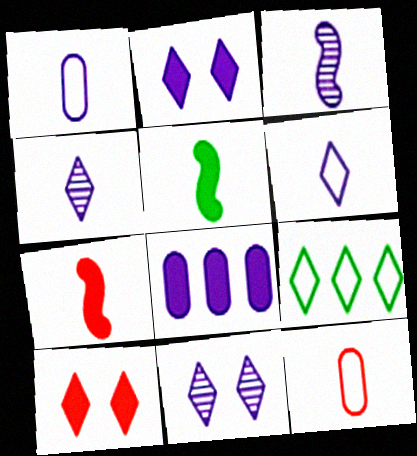[[4, 5, 12], 
[4, 9, 10], 
[5, 8, 10]]